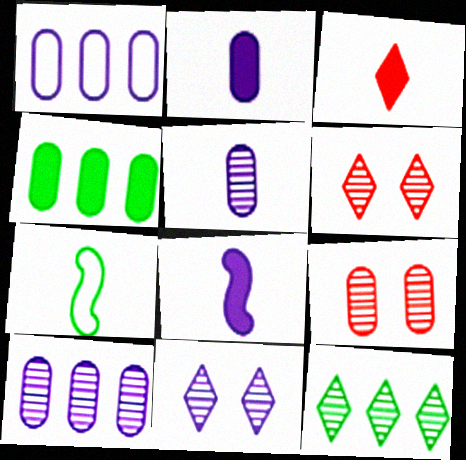[[1, 8, 11], 
[3, 5, 7]]